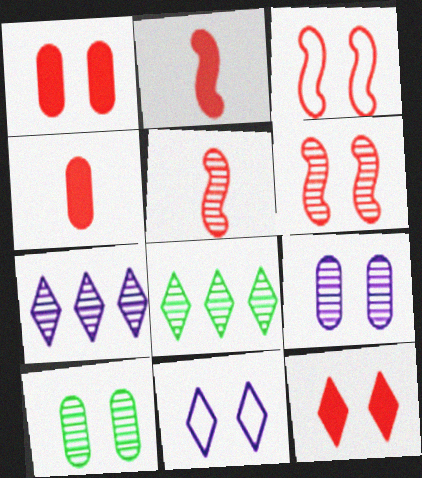[[5, 7, 10], 
[5, 8, 9]]